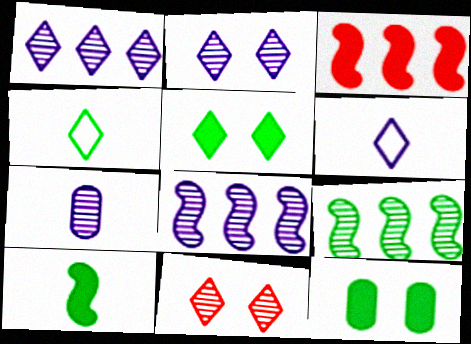[[2, 7, 8], 
[4, 9, 12], 
[7, 9, 11]]